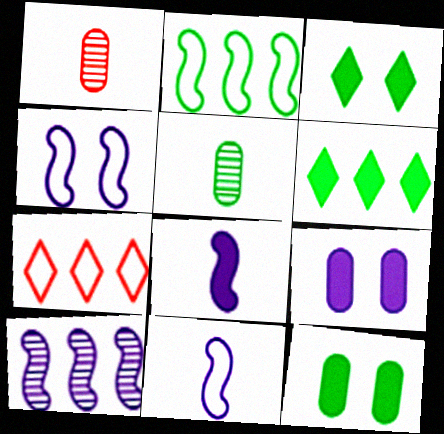[[1, 4, 6], 
[2, 3, 5], 
[4, 8, 10]]